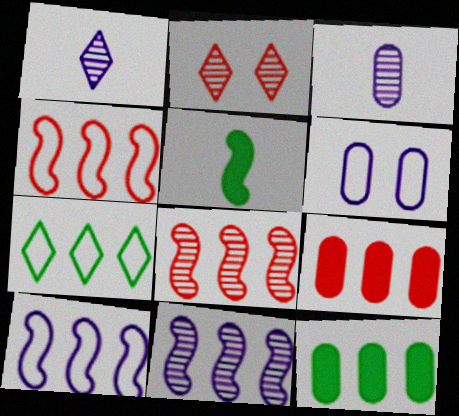[[7, 9, 11]]